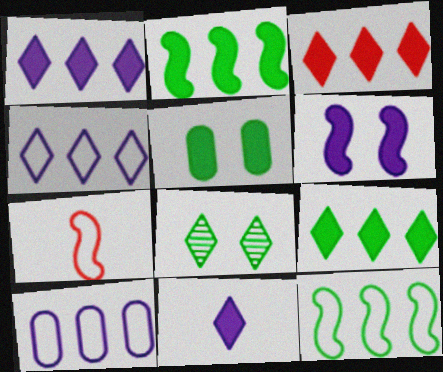[[1, 3, 9]]